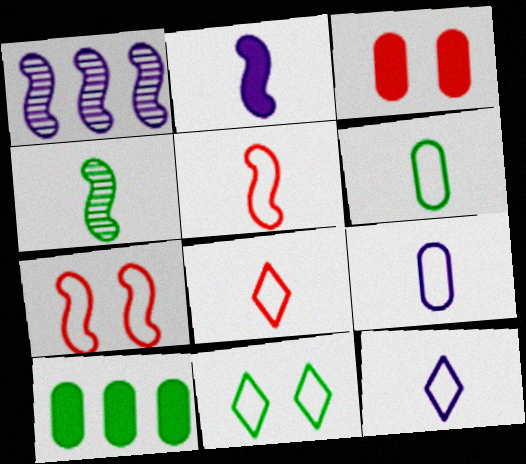[[2, 4, 5], 
[4, 10, 11], 
[5, 6, 12]]